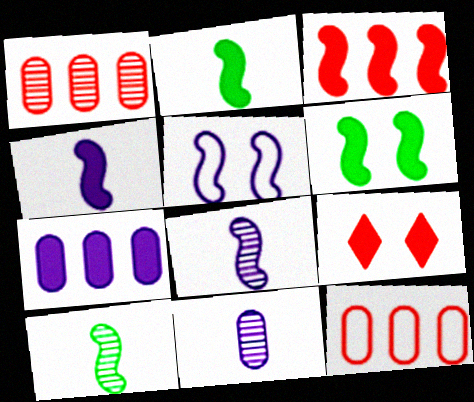[[2, 7, 9], 
[3, 4, 6], 
[3, 5, 10]]